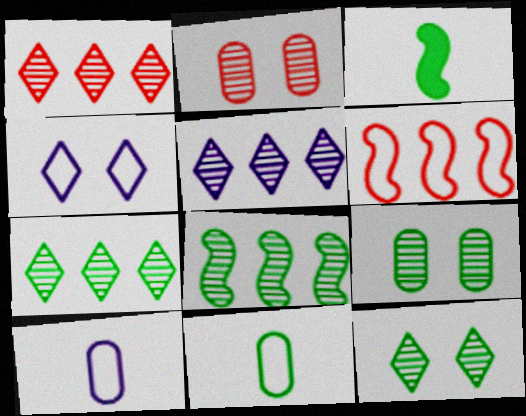[[1, 5, 7], 
[4, 6, 11]]